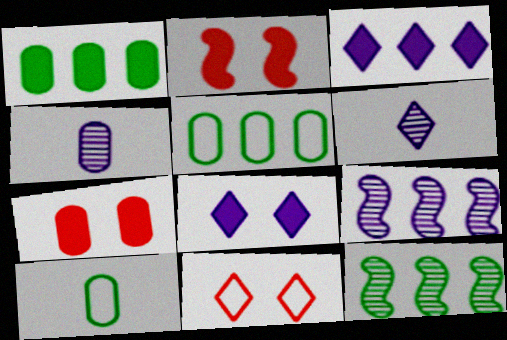[[2, 5, 6], 
[4, 5, 7]]